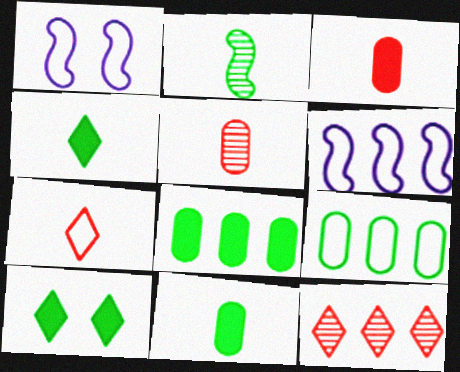[[1, 7, 9], 
[1, 11, 12], 
[2, 9, 10], 
[5, 6, 10], 
[6, 8, 12]]